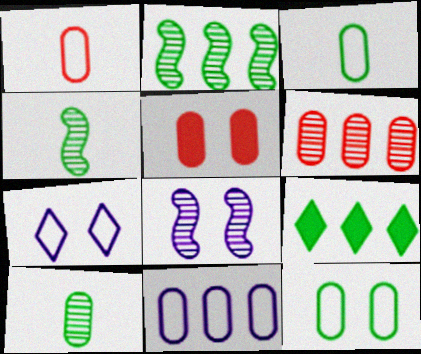[[1, 5, 6], 
[1, 8, 9], 
[1, 11, 12], 
[4, 9, 12], 
[5, 10, 11]]